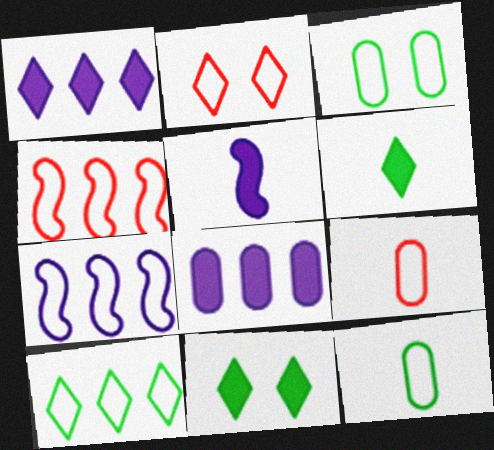[[2, 4, 9], 
[2, 7, 12]]